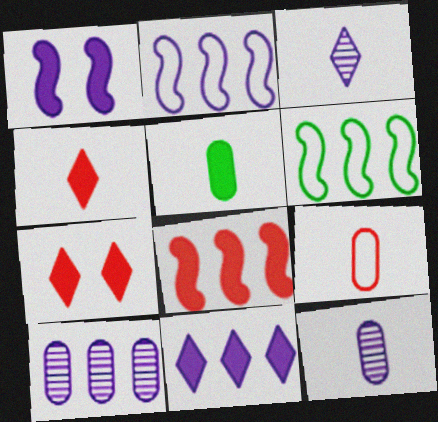[[2, 10, 11], 
[5, 9, 12], 
[6, 7, 12]]